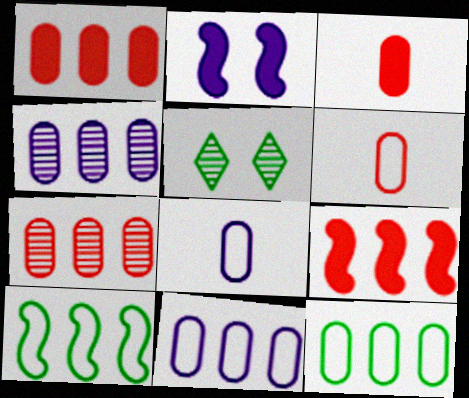[[1, 4, 12], 
[5, 8, 9]]